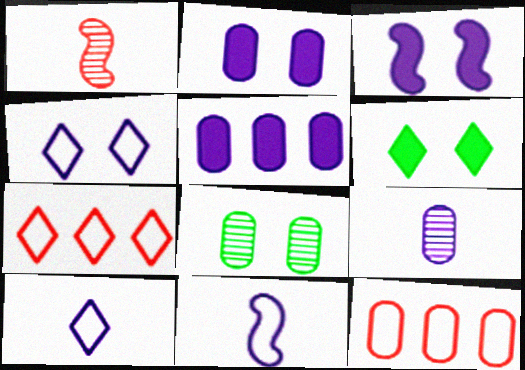[]